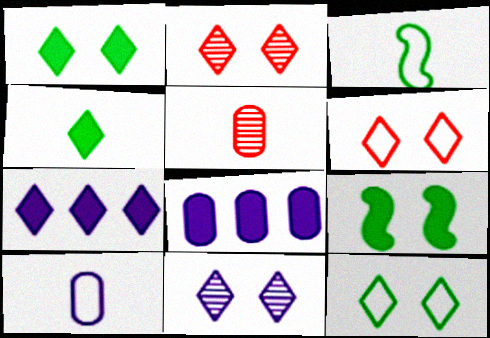[[1, 6, 11], 
[2, 3, 8]]